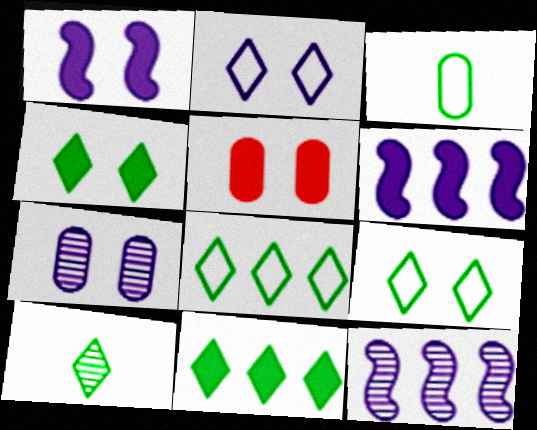[[1, 2, 7], 
[1, 4, 5], 
[4, 8, 10], 
[9, 10, 11]]